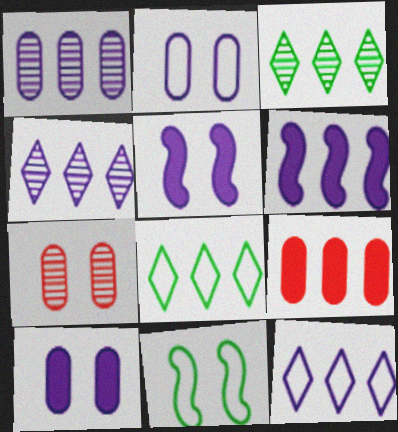[[1, 6, 12]]